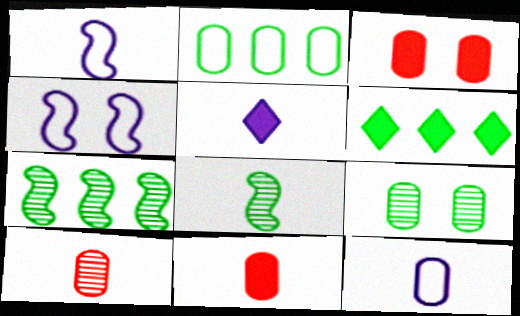[[2, 6, 7], 
[4, 6, 10]]